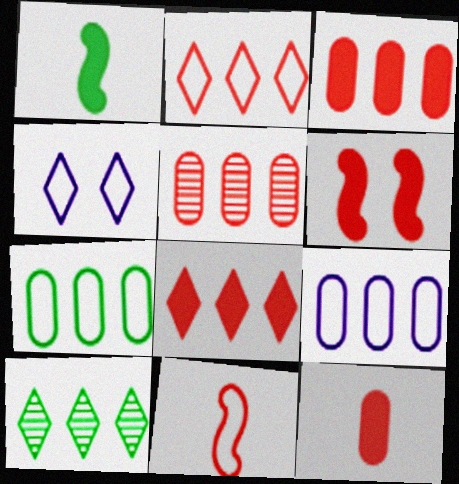[[1, 4, 5], 
[4, 7, 11], 
[6, 8, 12]]